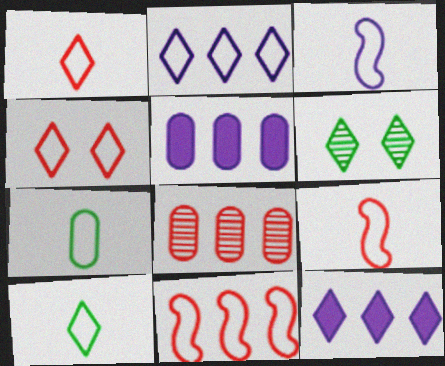[[1, 3, 7], 
[1, 6, 12], 
[2, 4, 10], 
[5, 6, 9]]